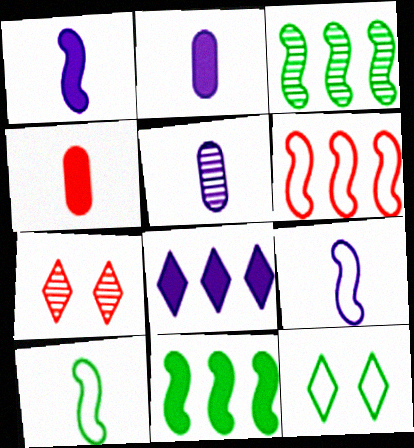[[3, 5, 7], 
[4, 6, 7]]